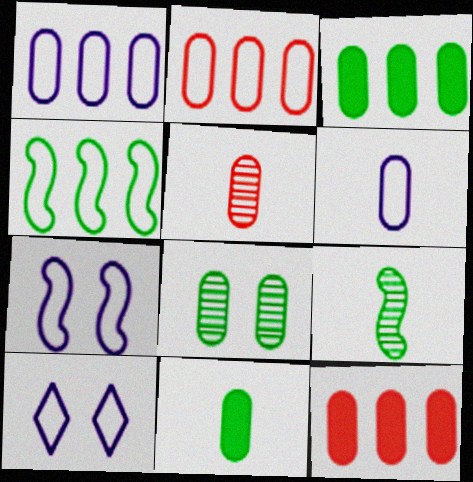[[5, 6, 11], 
[6, 8, 12], 
[9, 10, 12]]